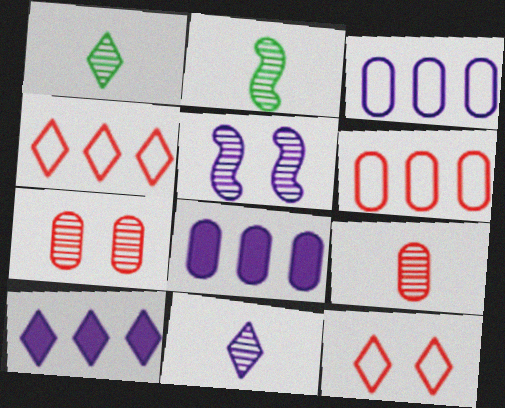[[1, 10, 12], 
[2, 8, 12], 
[2, 9, 11]]